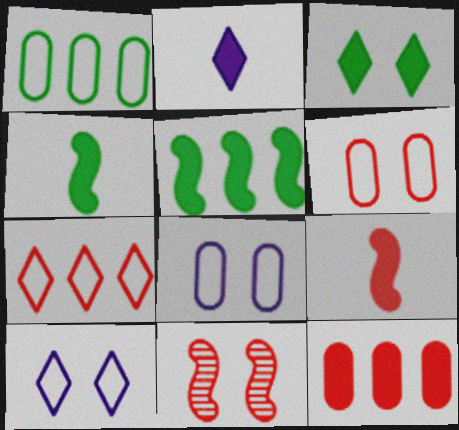[[1, 2, 11], 
[3, 8, 11]]